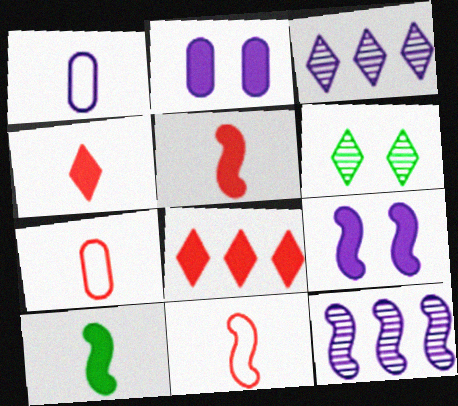[[1, 3, 9], 
[2, 8, 10]]